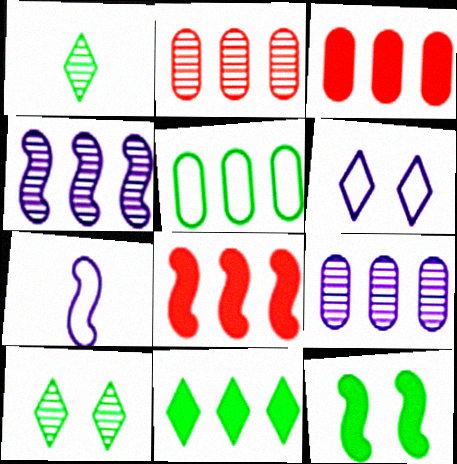[[1, 5, 12], 
[3, 5, 9], 
[3, 7, 10]]